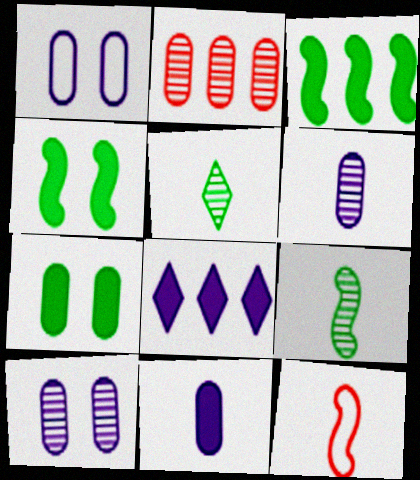[[5, 11, 12]]